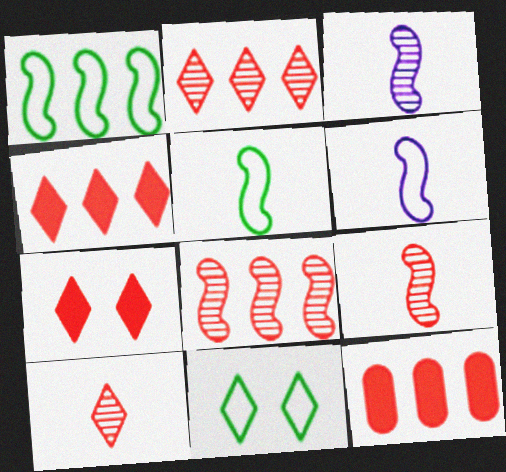[[3, 11, 12]]